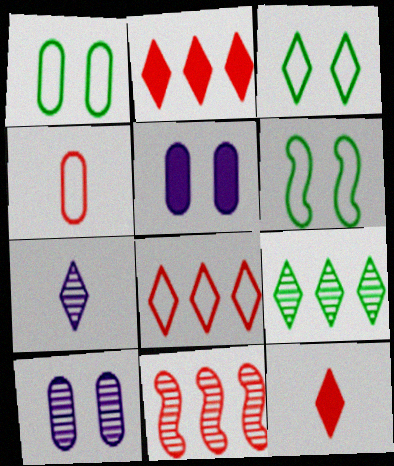[[1, 3, 6], 
[2, 3, 7]]